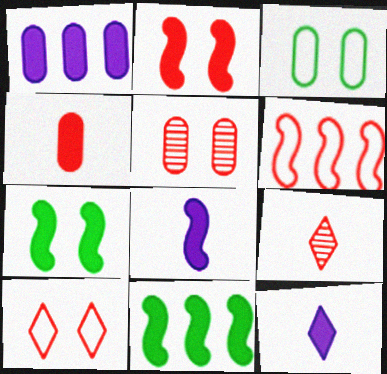[[2, 5, 10], 
[2, 8, 11]]